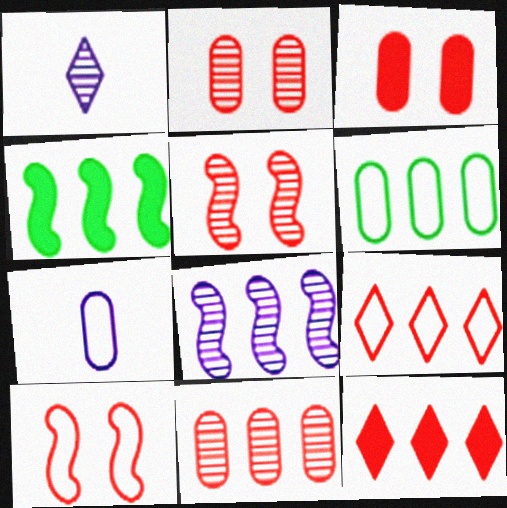[[6, 8, 12]]